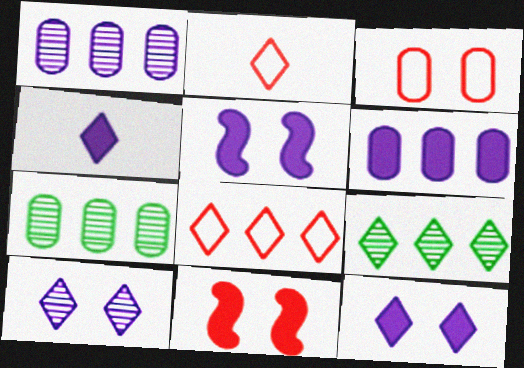[[2, 5, 7], 
[2, 9, 12], 
[4, 5, 6]]